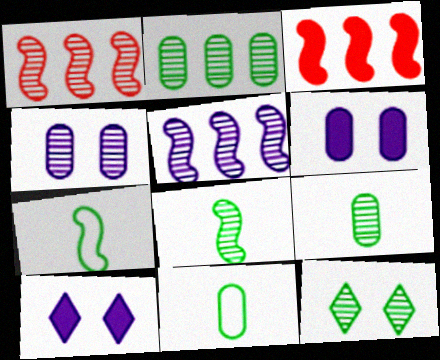[[1, 10, 11], 
[2, 8, 12]]